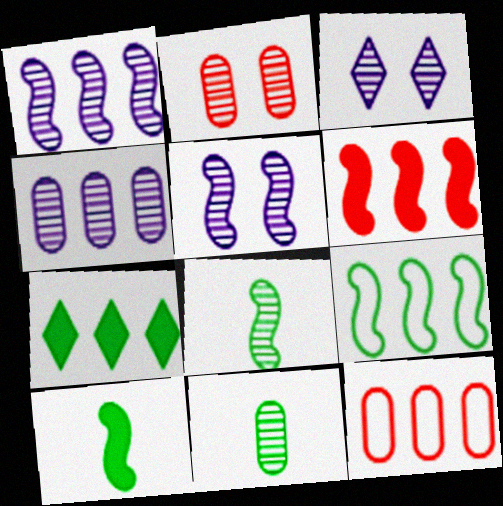[[1, 6, 9], 
[1, 7, 12], 
[2, 4, 11], 
[3, 10, 12]]